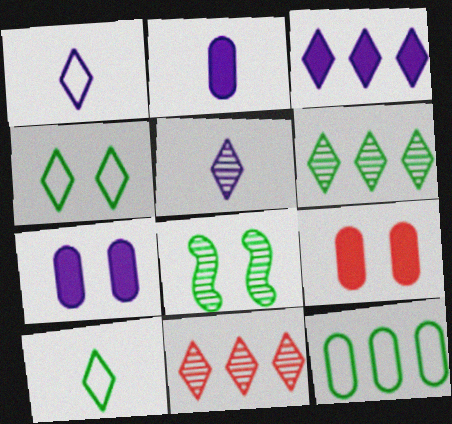[]